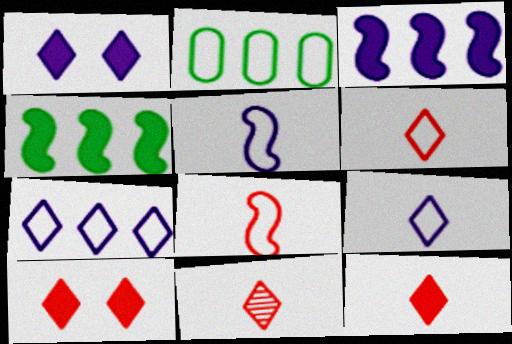[[6, 11, 12]]